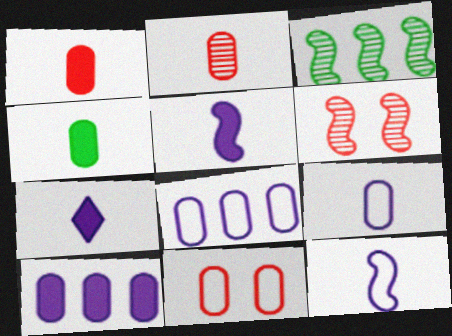[[2, 4, 9], 
[3, 7, 11]]